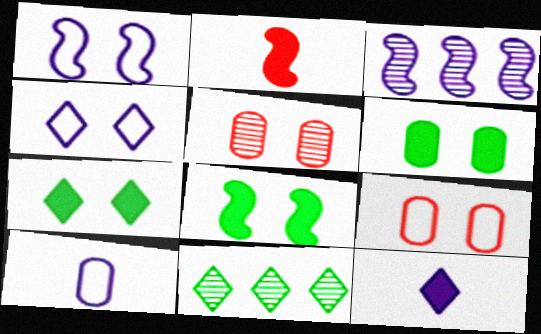[[1, 5, 7], 
[4, 5, 8], 
[6, 7, 8]]